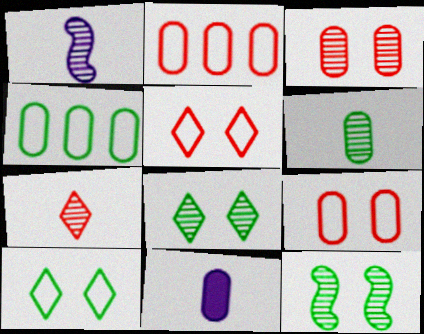[[1, 6, 7], 
[3, 4, 11]]